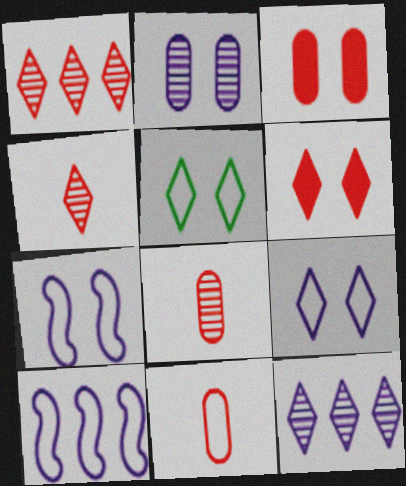[[5, 10, 11]]